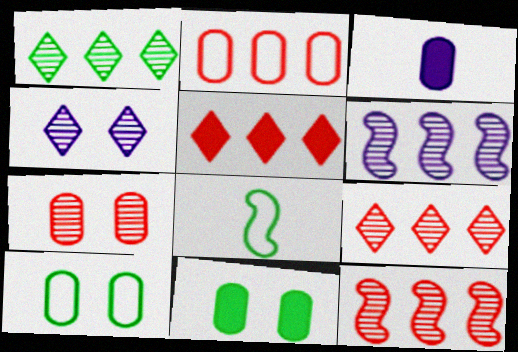[[1, 8, 11], 
[2, 5, 12]]